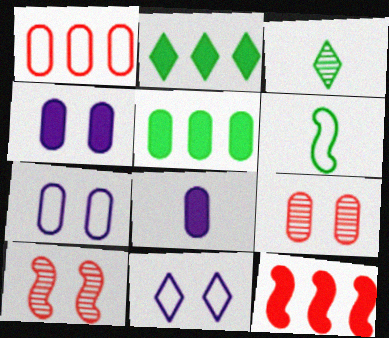[[1, 6, 11], 
[3, 7, 12]]